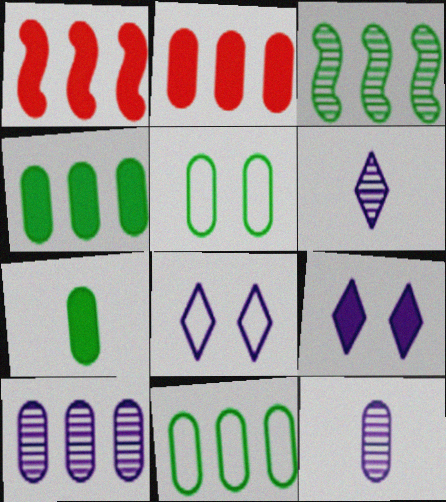[[1, 5, 6], 
[1, 7, 9], 
[2, 5, 12], 
[2, 10, 11]]